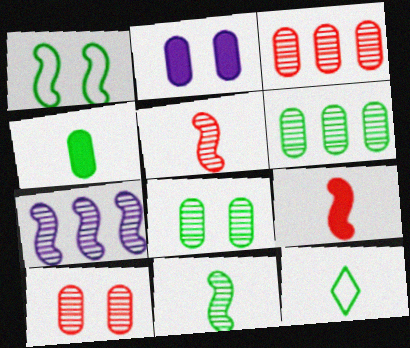[[1, 7, 9], 
[4, 11, 12]]